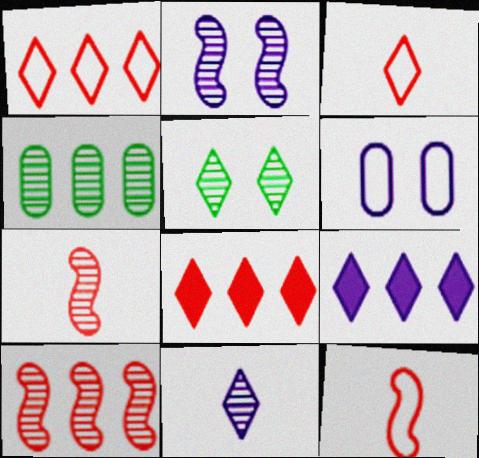[[3, 5, 9]]